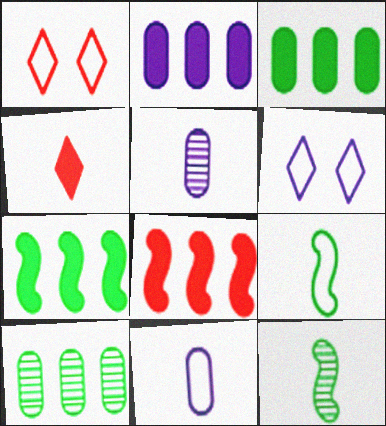[[1, 2, 12], 
[1, 5, 7], 
[4, 5, 9], 
[4, 11, 12]]